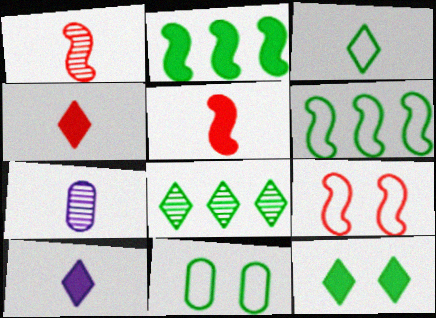[[3, 5, 7], 
[3, 6, 11], 
[3, 8, 12]]